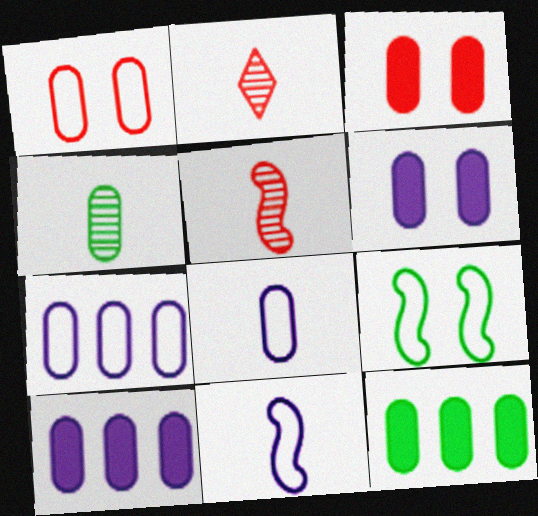[[1, 4, 10], 
[2, 9, 10], 
[3, 4, 7]]